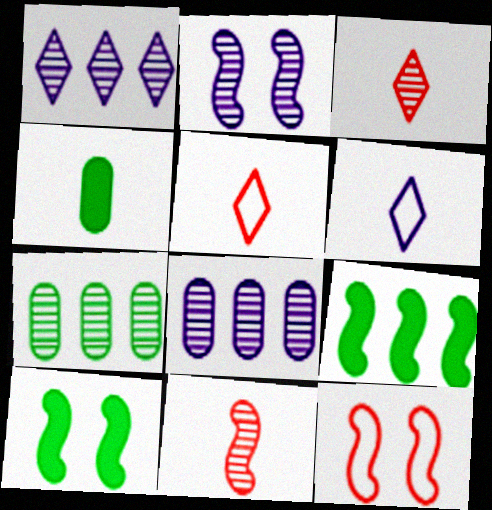[[1, 4, 12], 
[2, 3, 7], 
[2, 10, 12], 
[4, 6, 11], 
[5, 8, 10]]